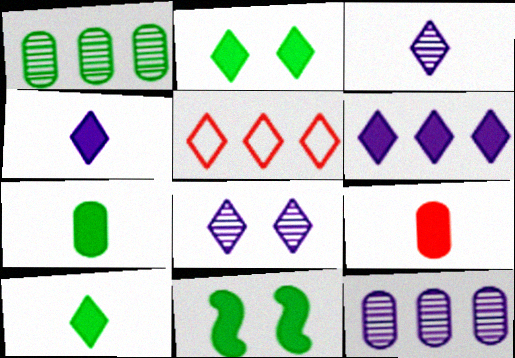[[2, 3, 5], 
[5, 8, 10], 
[6, 9, 11]]